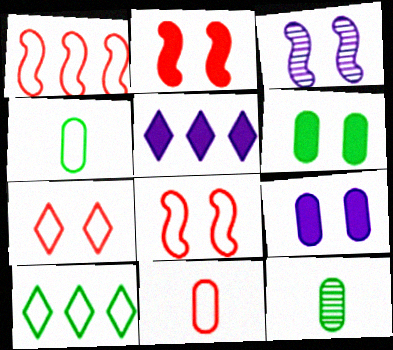[[1, 7, 11], 
[3, 6, 7], 
[5, 8, 12]]